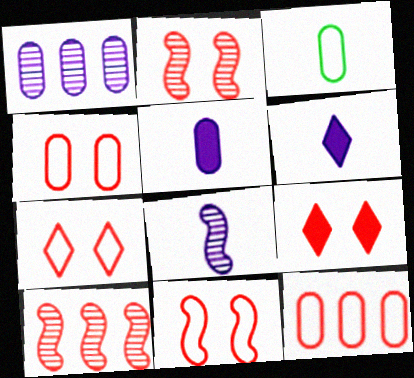[[2, 4, 9], 
[4, 7, 11]]